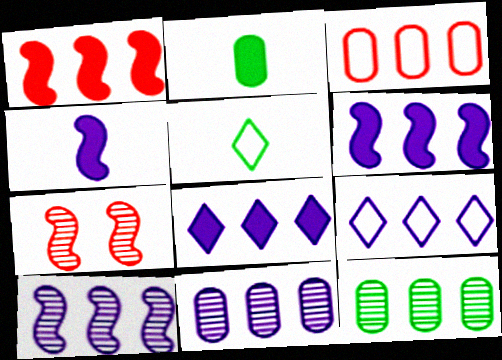[[1, 9, 12], 
[2, 7, 9], 
[6, 9, 11]]